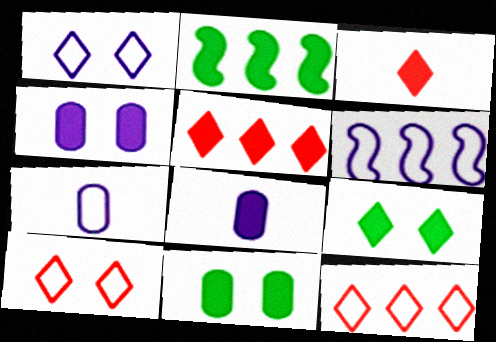[[1, 6, 7], 
[2, 3, 4]]